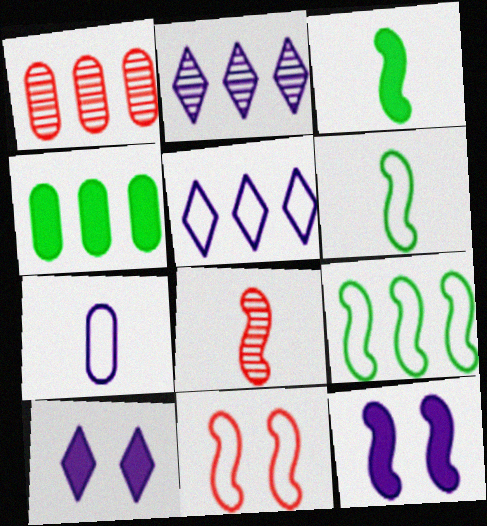[[1, 6, 10], 
[2, 7, 12], 
[8, 9, 12]]